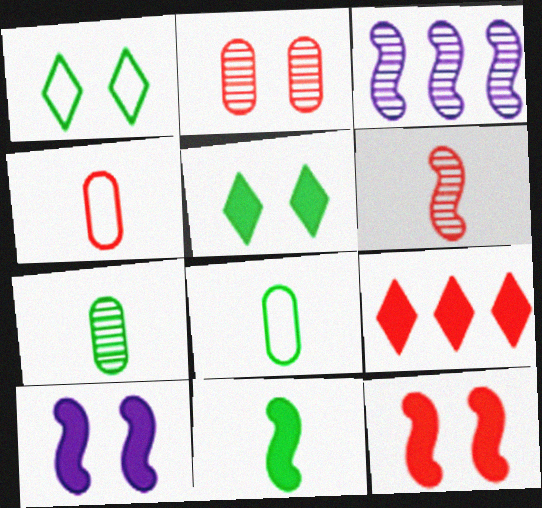[[1, 2, 10], 
[3, 4, 5]]